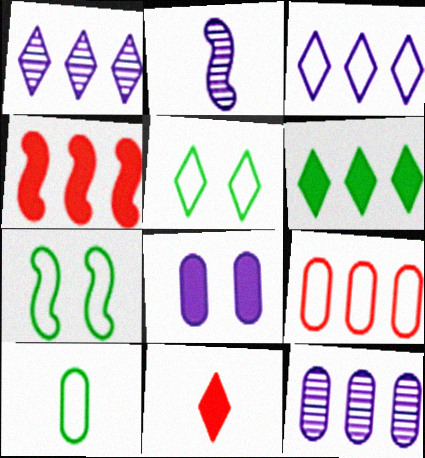[[1, 5, 11], 
[2, 3, 8], 
[2, 4, 7], 
[2, 10, 11], 
[7, 11, 12]]